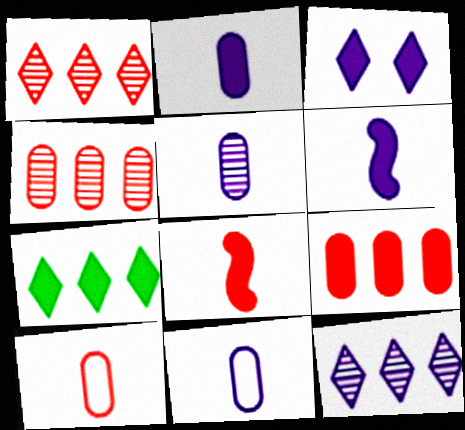[[2, 5, 11]]